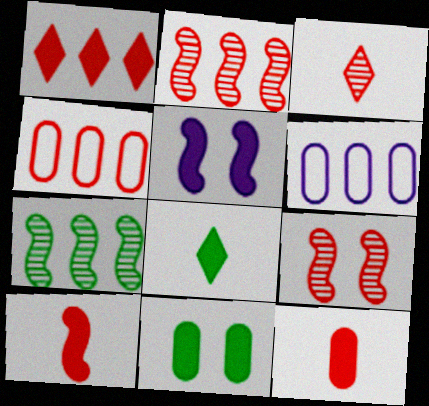[[1, 2, 4], 
[1, 6, 7], 
[6, 8, 9]]